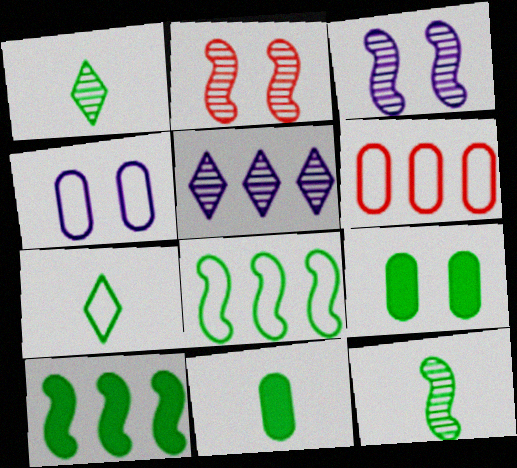[[1, 8, 9], 
[5, 6, 10], 
[7, 11, 12]]